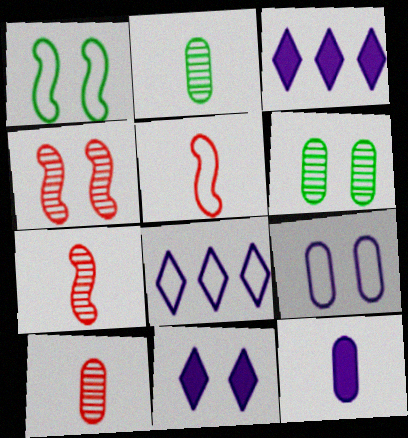[[1, 3, 10], 
[3, 5, 6]]